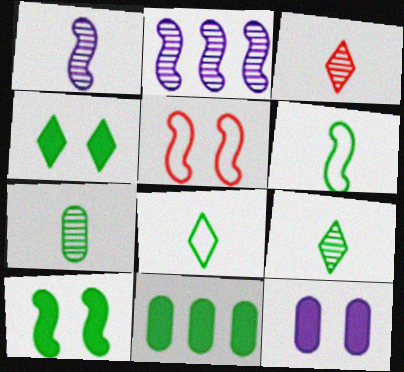[[1, 3, 7]]